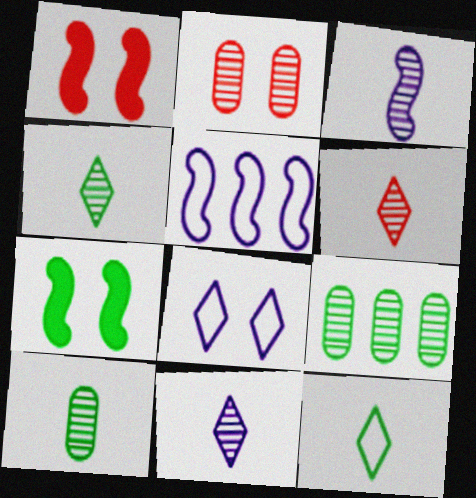[[2, 7, 8], 
[3, 6, 10], 
[4, 6, 11], 
[7, 9, 12]]